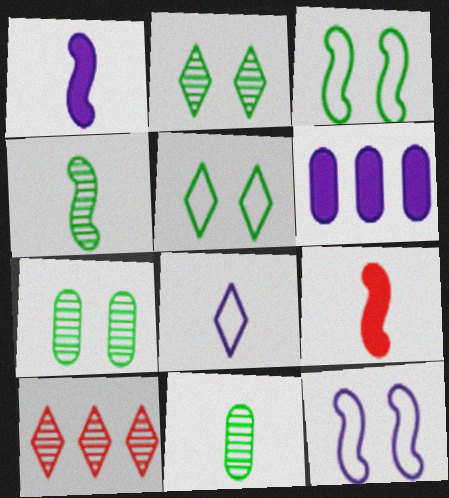[[8, 9, 11]]